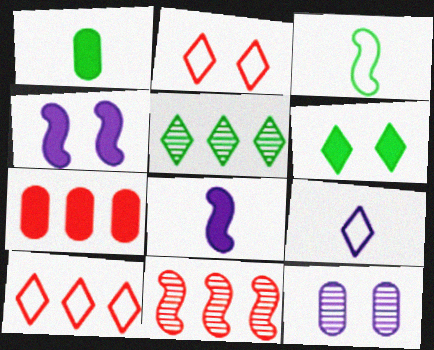[[3, 4, 11], 
[6, 7, 8], 
[7, 10, 11]]